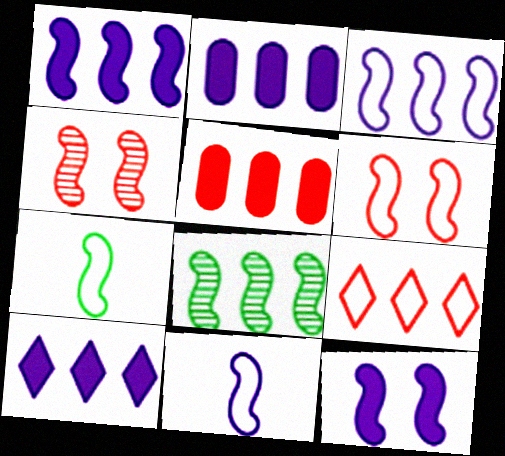[[1, 2, 10], 
[1, 4, 7], 
[2, 8, 9], 
[3, 6, 7]]